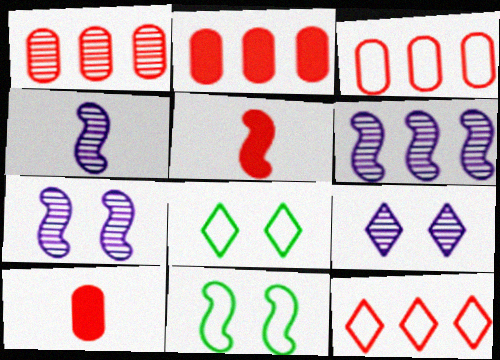[[1, 2, 3], 
[2, 4, 8], 
[4, 6, 7], 
[5, 6, 11], 
[6, 8, 10]]